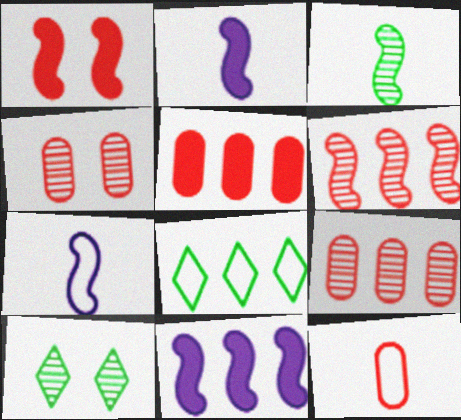[[2, 4, 8], 
[4, 5, 12], 
[5, 7, 10], 
[8, 9, 11], 
[10, 11, 12]]